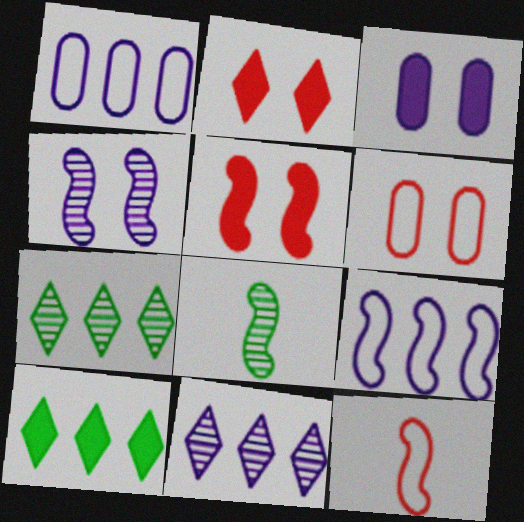[[1, 2, 8], 
[3, 7, 12], 
[5, 8, 9]]